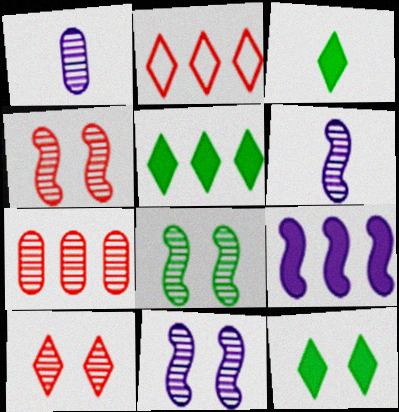[[3, 5, 12], 
[4, 8, 11]]